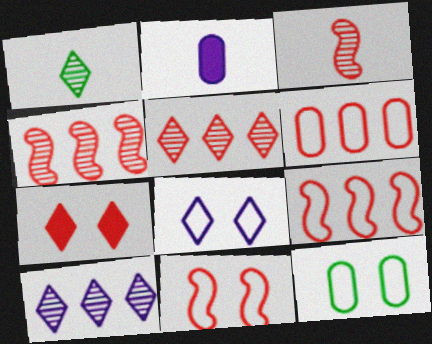[[3, 6, 7], 
[8, 11, 12]]